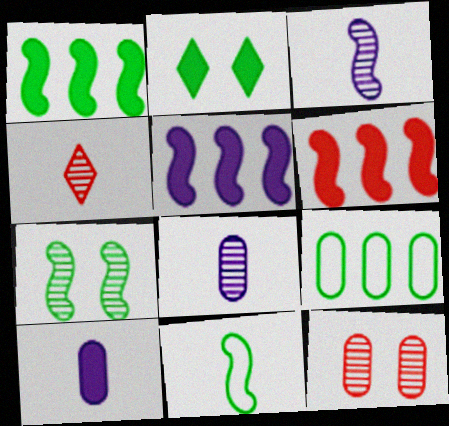[[1, 5, 6], 
[1, 7, 11], 
[2, 6, 10], 
[4, 10, 11], 
[9, 10, 12]]